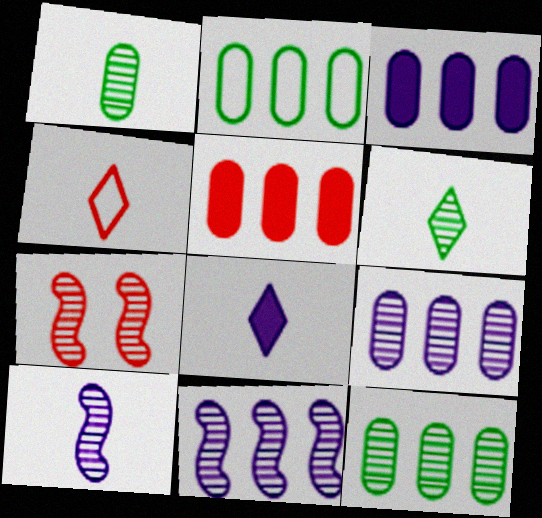[[2, 5, 9], 
[2, 7, 8], 
[4, 5, 7], 
[4, 6, 8], 
[6, 7, 9]]